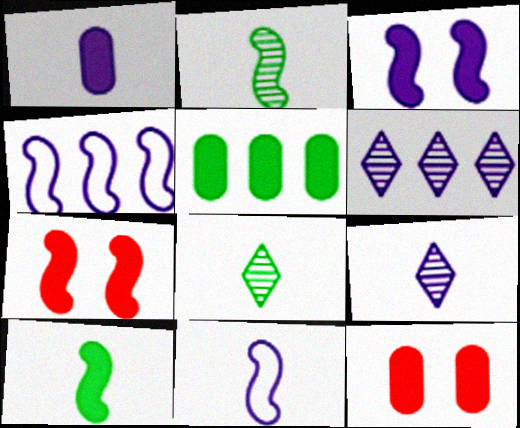[[1, 5, 12], 
[1, 9, 11], 
[2, 4, 7], 
[4, 8, 12]]